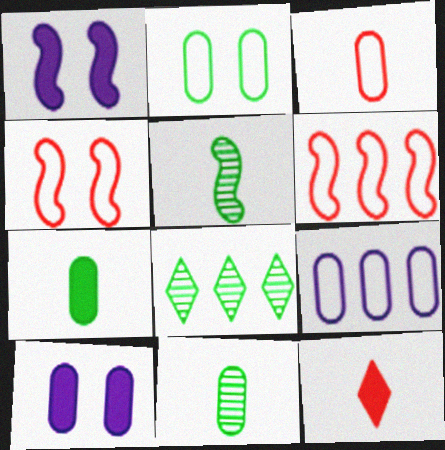[[1, 3, 8], 
[1, 5, 6], 
[2, 3, 9]]